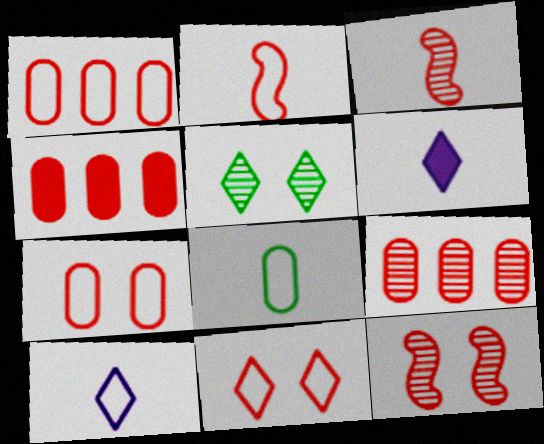[[1, 2, 11], 
[1, 4, 9], 
[2, 8, 10], 
[3, 4, 11], 
[3, 6, 8]]